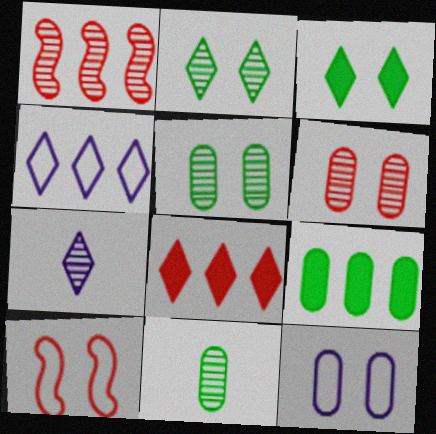[[1, 4, 9], 
[1, 5, 7], 
[7, 9, 10]]